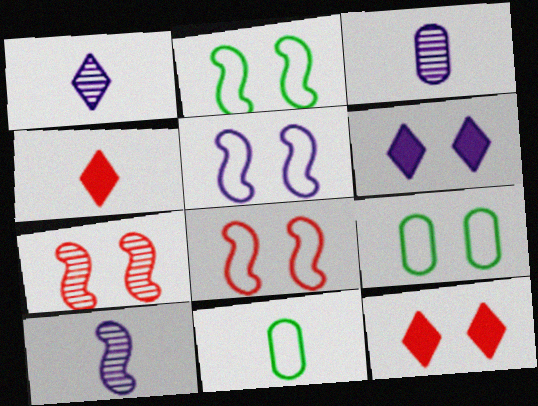[[1, 3, 10], 
[2, 5, 8], 
[4, 10, 11], 
[6, 7, 9]]